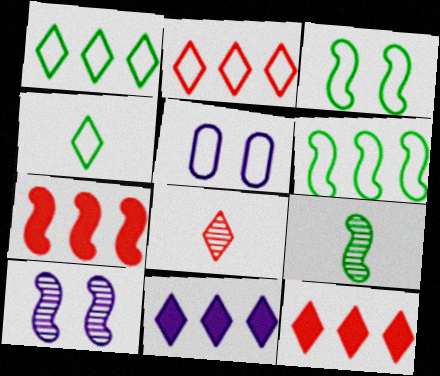[[5, 9, 12]]